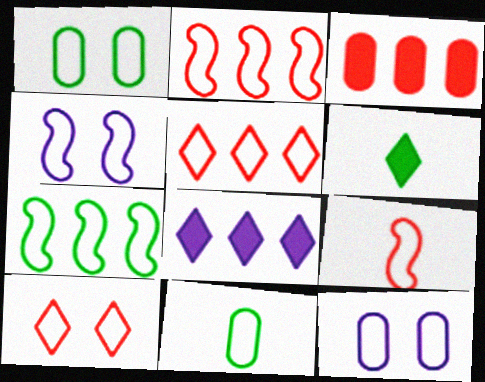[[1, 4, 10], 
[4, 5, 11], 
[4, 7, 9]]